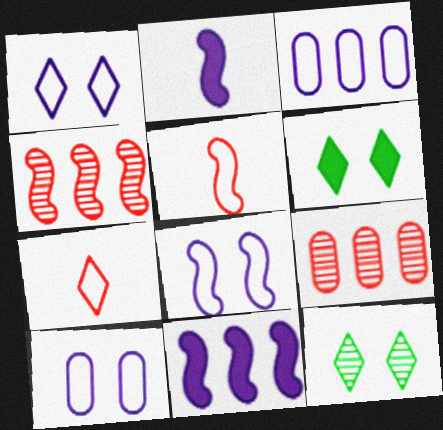[[1, 8, 10]]